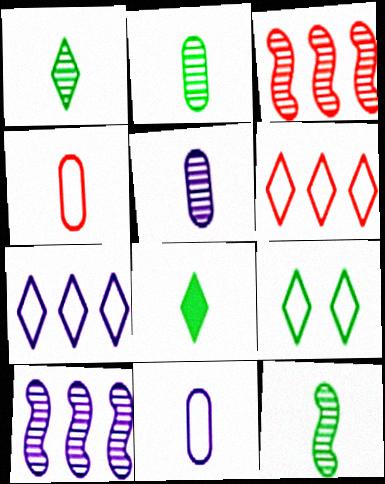[[1, 2, 12]]